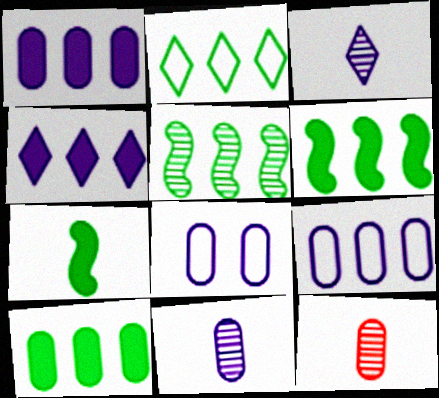[[1, 8, 11], 
[2, 5, 10], 
[8, 10, 12]]